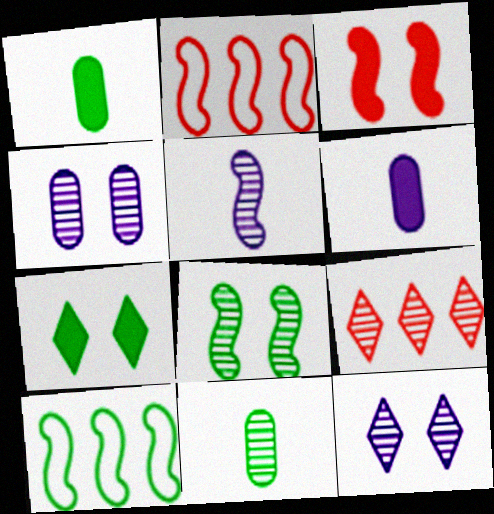[[1, 2, 12], 
[3, 5, 10], 
[7, 10, 11]]